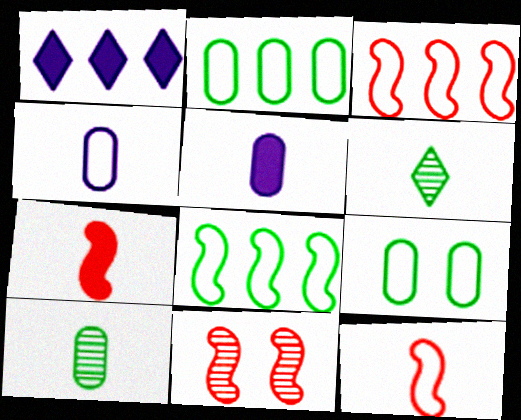[[3, 7, 11], 
[4, 6, 7], 
[5, 6, 12]]